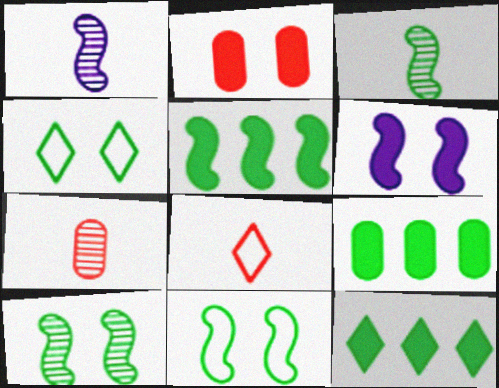[[3, 4, 9], 
[3, 5, 11], 
[5, 9, 12]]